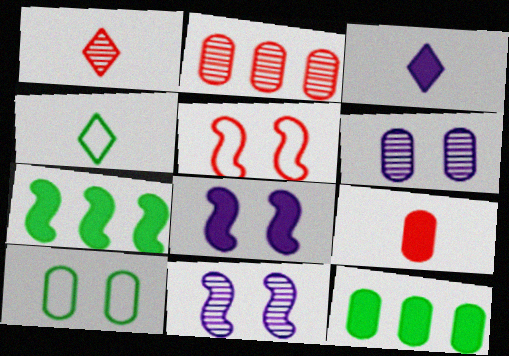[[1, 3, 4], 
[2, 4, 8]]